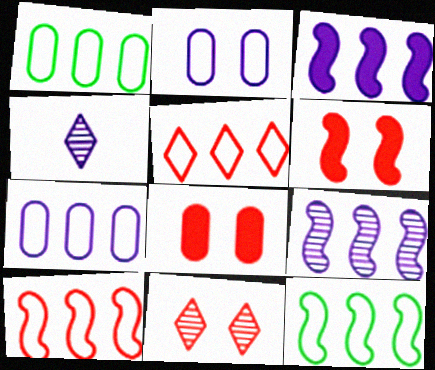[[1, 4, 6], 
[2, 3, 4], 
[4, 8, 12], 
[5, 7, 12]]